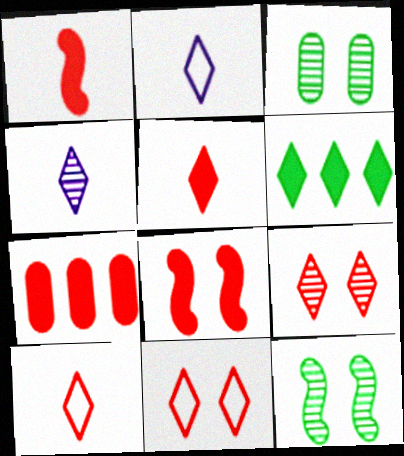[[2, 6, 9], 
[2, 7, 12], 
[4, 6, 11], 
[5, 7, 8]]